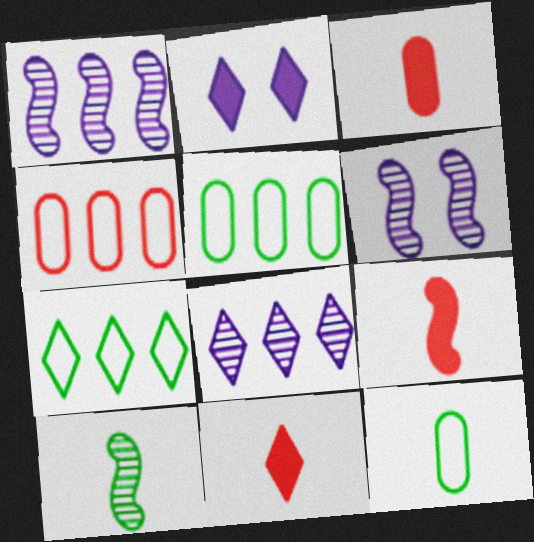[[2, 4, 10], 
[3, 6, 7], 
[3, 9, 11], 
[5, 6, 11]]